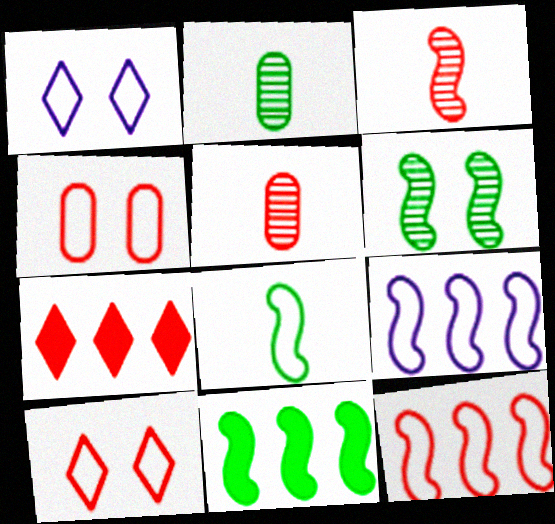[[1, 5, 11], 
[3, 4, 7], 
[6, 8, 11]]